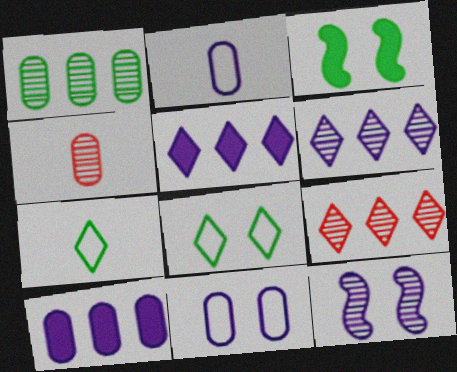[[1, 3, 7], 
[2, 3, 9], 
[2, 5, 12]]